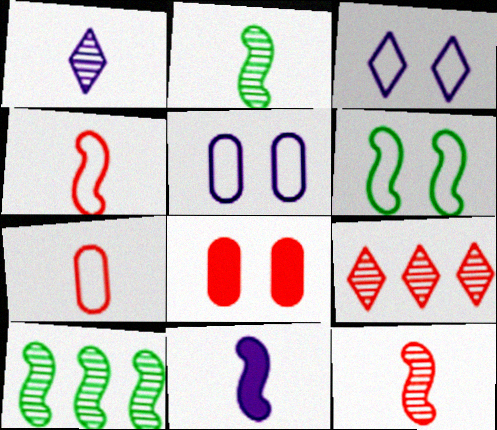[[2, 4, 11], 
[4, 8, 9]]